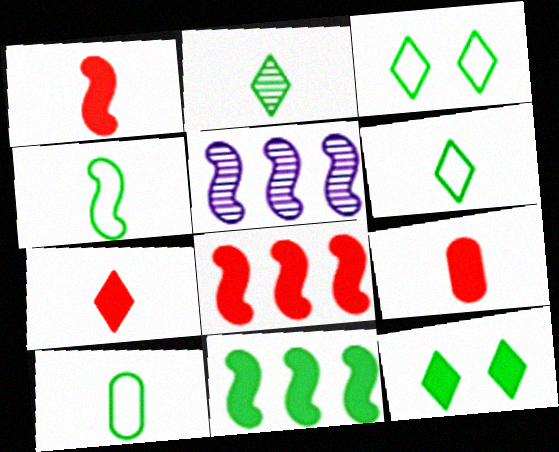[[1, 7, 9], 
[3, 5, 9], 
[4, 6, 10]]